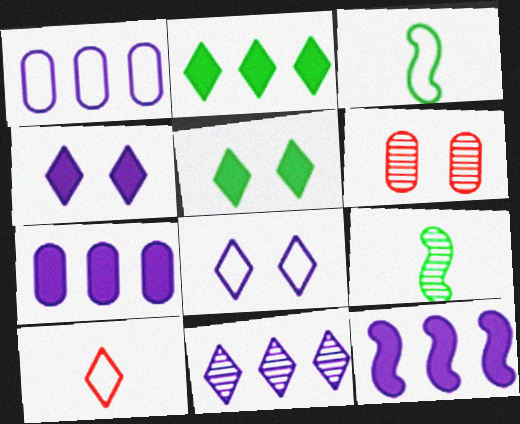[[1, 11, 12], 
[5, 10, 11], 
[6, 9, 11]]